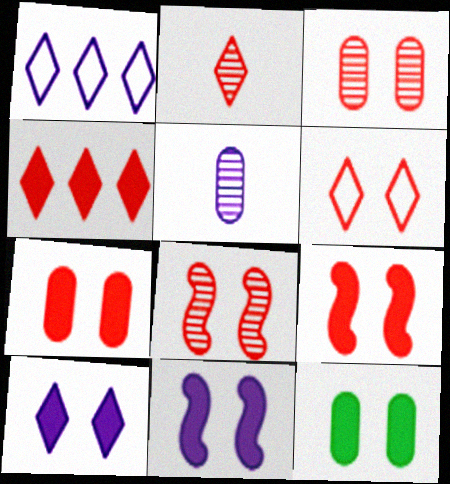[[1, 5, 11], 
[2, 4, 6], 
[3, 6, 9], 
[6, 7, 8], 
[9, 10, 12]]